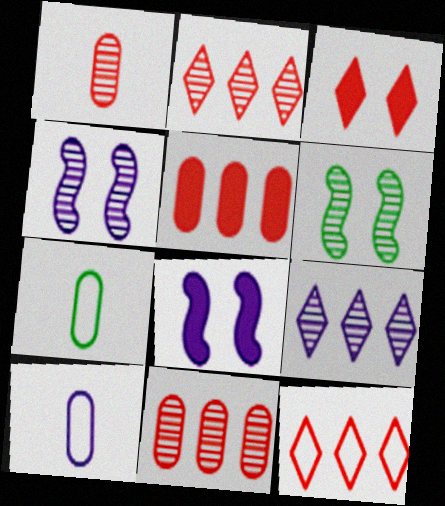[[1, 6, 9], 
[2, 7, 8], 
[8, 9, 10]]